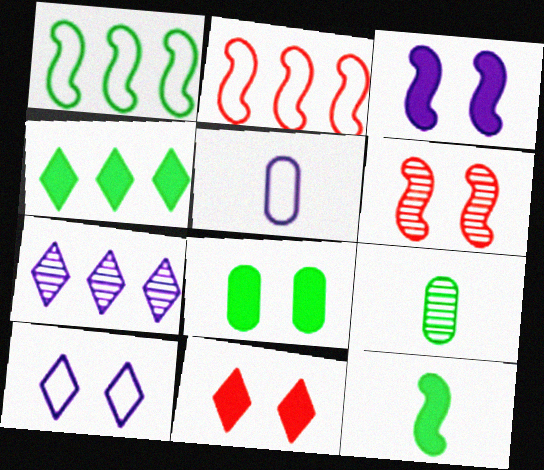[[3, 5, 7], 
[3, 8, 11], 
[4, 5, 6], 
[4, 8, 12], 
[6, 7, 9], 
[6, 8, 10]]